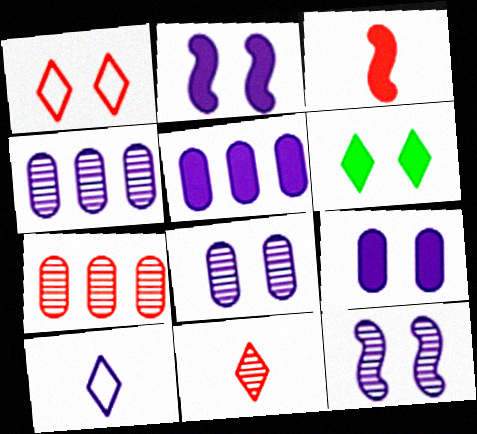[[1, 3, 7], 
[2, 4, 10], 
[3, 5, 6], 
[5, 10, 12]]